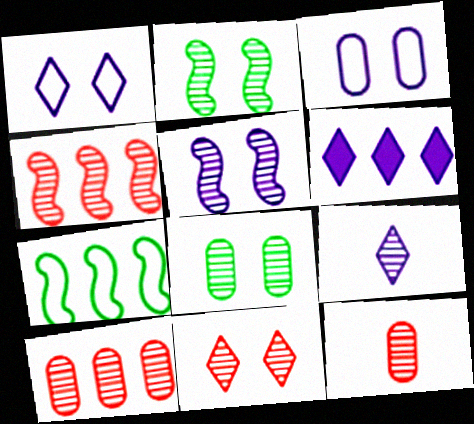[[1, 6, 9], 
[2, 9, 10], 
[4, 8, 9], 
[4, 11, 12], 
[5, 8, 11], 
[6, 7, 10]]